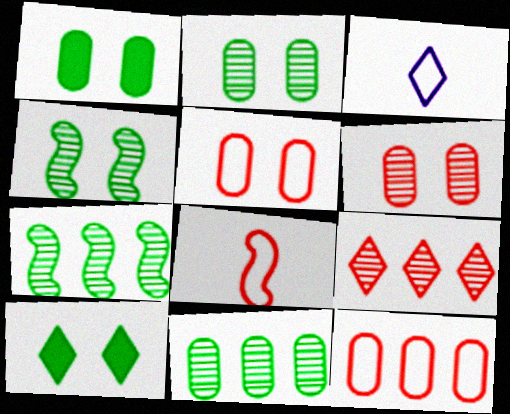[[3, 9, 10]]